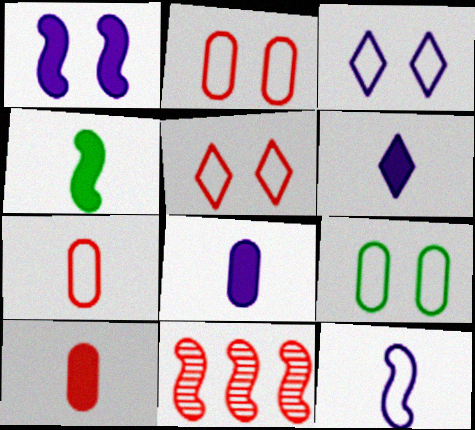[[4, 6, 10], 
[5, 10, 11], 
[6, 9, 11]]